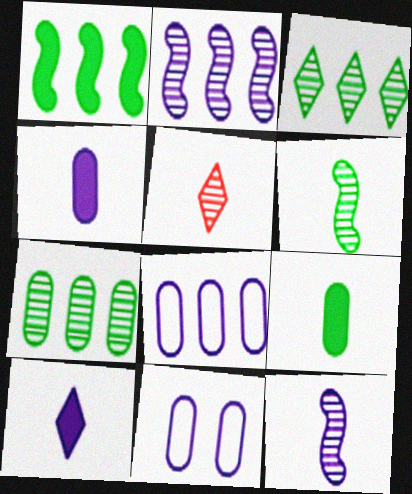[[1, 5, 11], 
[2, 10, 11]]